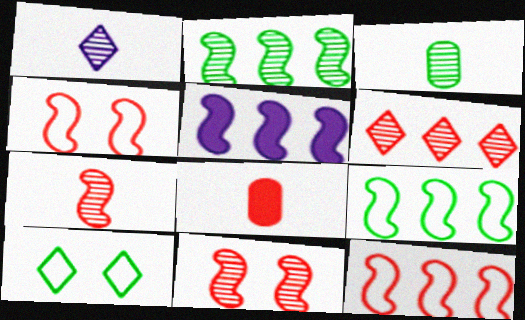[[1, 3, 7], 
[2, 5, 12], 
[4, 6, 8]]